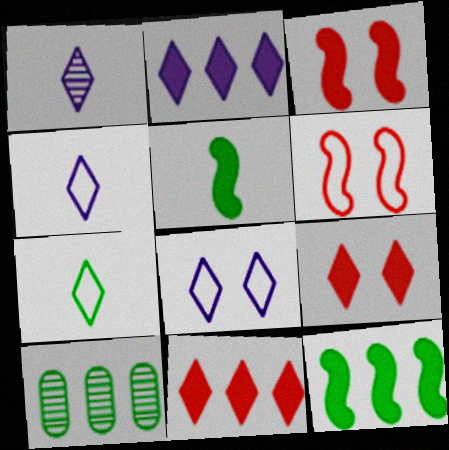[[1, 2, 8], 
[3, 4, 10]]